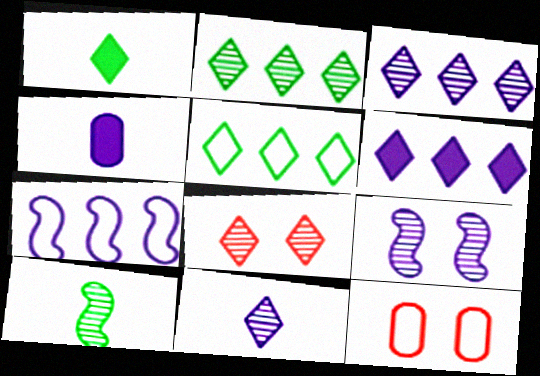[[2, 8, 11], 
[6, 10, 12]]